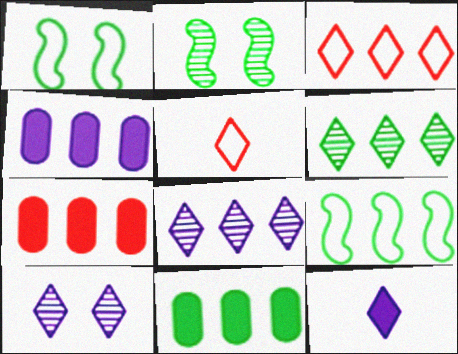[[2, 4, 5], 
[4, 7, 11], 
[6, 9, 11], 
[7, 8, 9]]